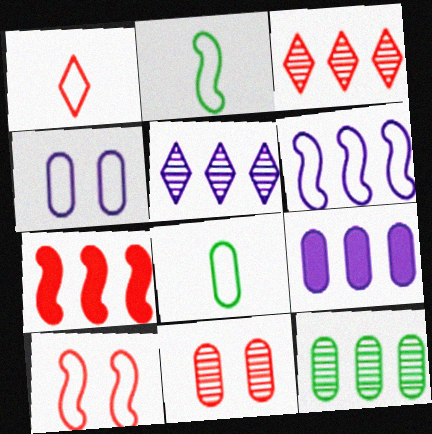[[1, 7, 11], 
[2, 6, 10], 
[5, 6, 9], 
[8, 9, 11]]